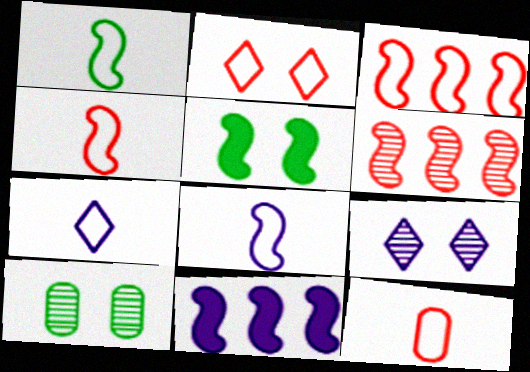[[1, 4, 8], 
[1, 7, 12], 
[2, 3, 12], 
[5, 6, 8]]